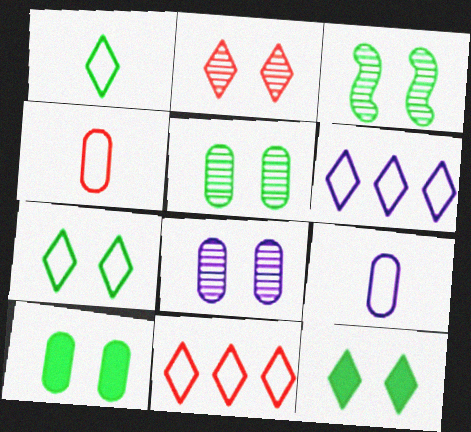[[2, 3, 8], 
[3, 7, 10]]